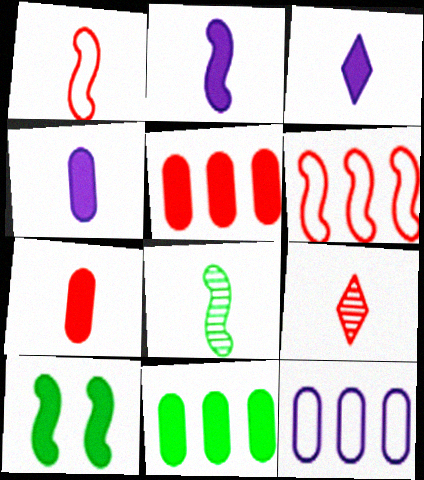[[1, 2, 8], 
[1, 7, 9], 
[2, 3, 4], 
[3, 5, 10], 
[9, 10, 12]]